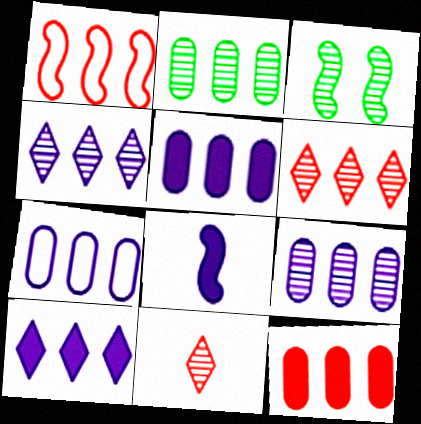[[1, 2, 10], 
[1, 3, 8], 
[1, 6, 12], 
[2, 7, 12], 
[3, 9, 11], 
[5, 7, 9]]